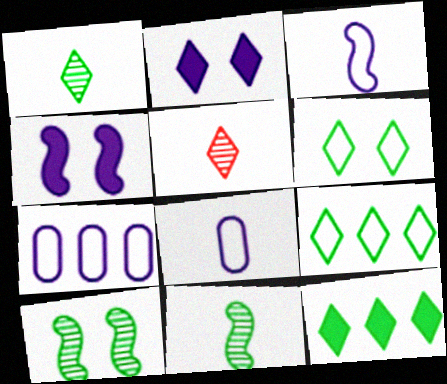[[1, 6, 12], 
[2, 5, 9]]